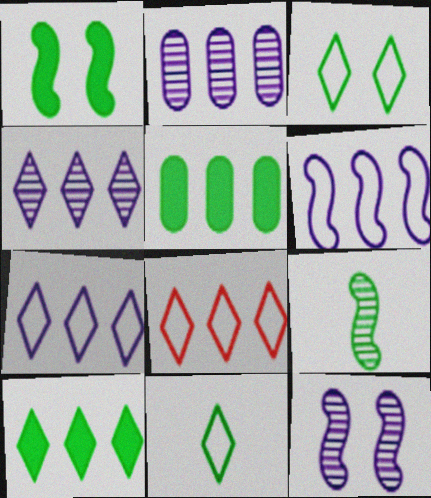[[3, 5, 9], 
[4, 8, 10]]